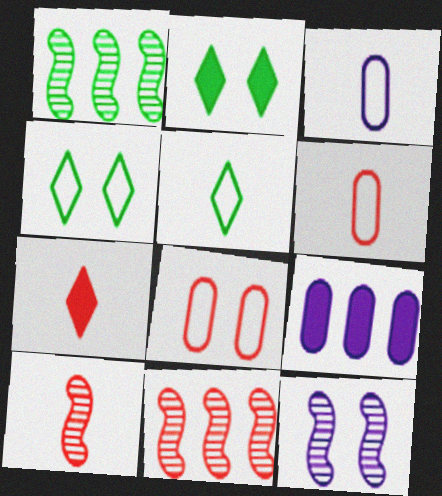[[1, 10, 12], 
[2, 3, 11], 
[2, 8, 12], 
[4, 9, 10], 
[6, 7, 10], 
[7, 8, 11]]